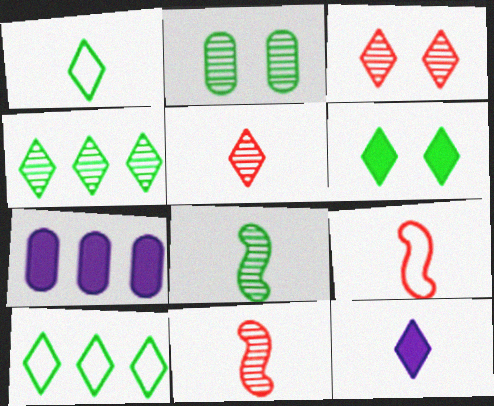[[1, 4, 6], 
[1, 5, 12], 
[2, 4, 8], 
[3, 10, 12]]